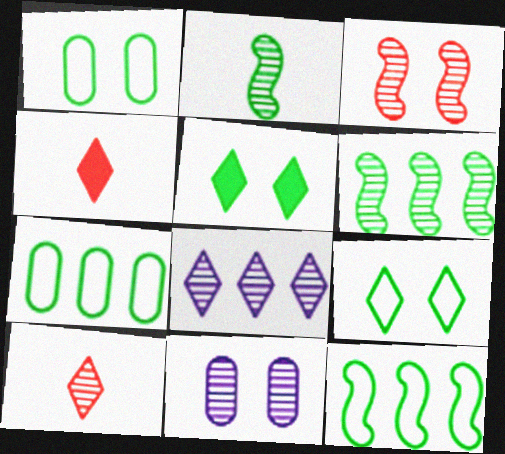[[2, 5, 7], 
[4, 8, 9], 
[4, 11, 12], 
[6, 10, 11]]